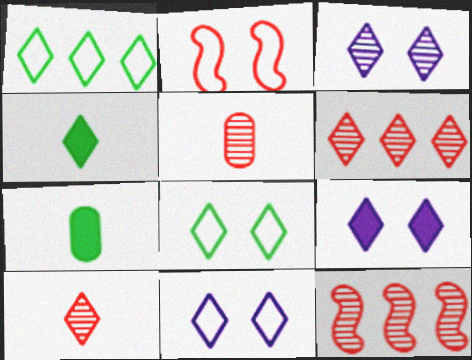[[1, 9, 10], 
[3, 9, 11], 
[4, 6, 11], 
[7, 11, 12]]